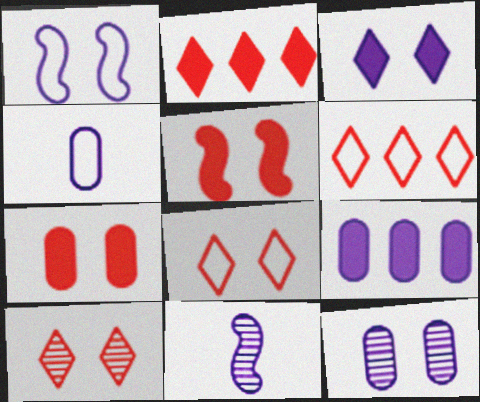[[1, 3, 12], 
[4, 9, 12]]